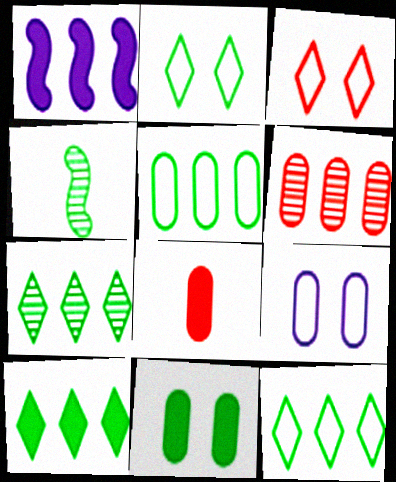[[1, 6, 12], 
[4, 11, 12], 
[7, 10, 12]]